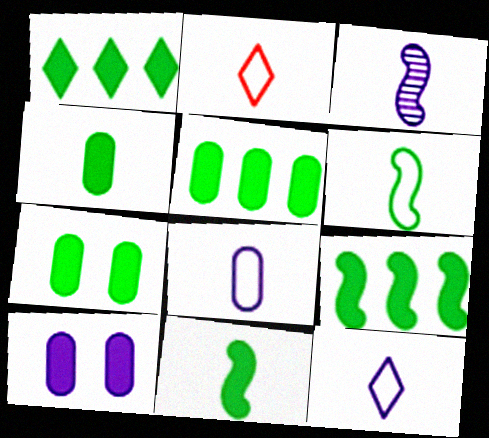[[1, 5, 9], 
[1, 7, 11], 
[2, 3, 4], 
[2, 6, 8], 
[4, 5, 7]]